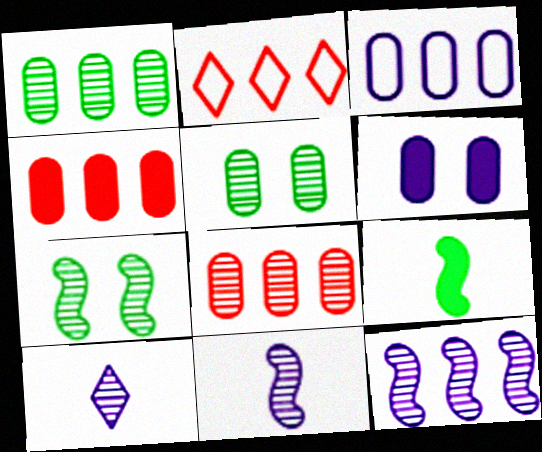[[1, 3, 4], 
[7, 8, 10]]